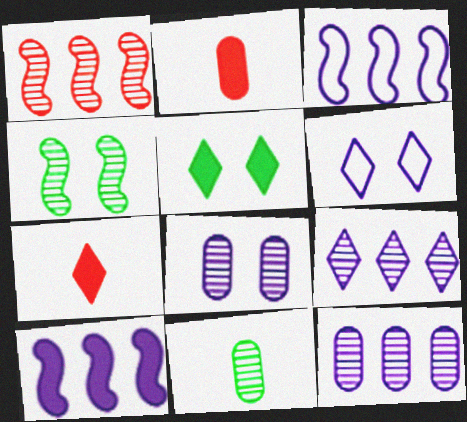[[2, 5, 10]]